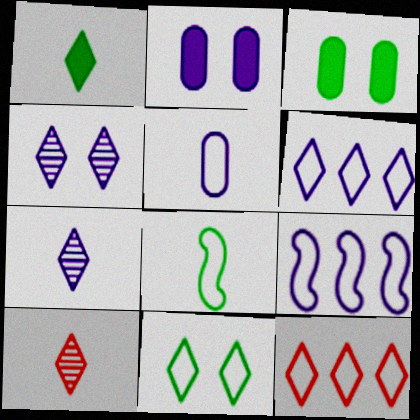[[1, 4, 12], 
[2, 7, 9], 
[3, 9, 10]]